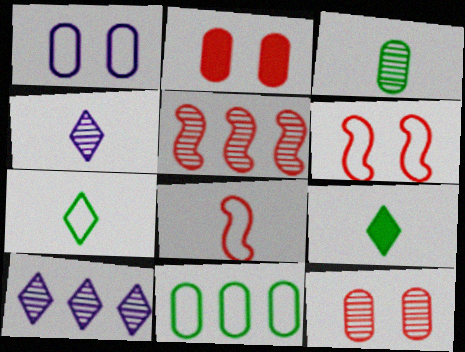[[1, 5, 9]]